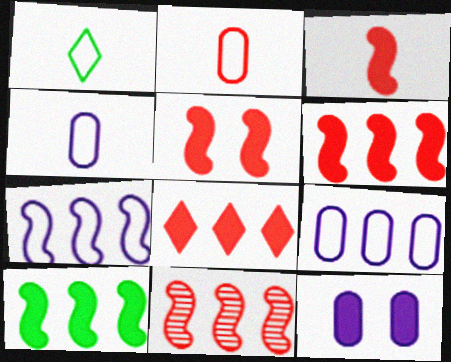[[1, 11, 12], 
[3, 5, 6], 
[7, 10, 11]]